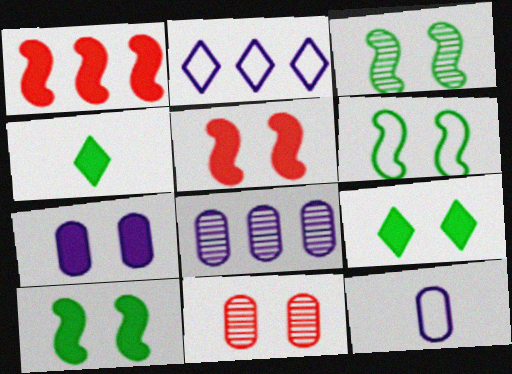[[1, 4, 7], 
[3, 6, 10], 
[5, 7, 9], 
[7, 8, 12]]